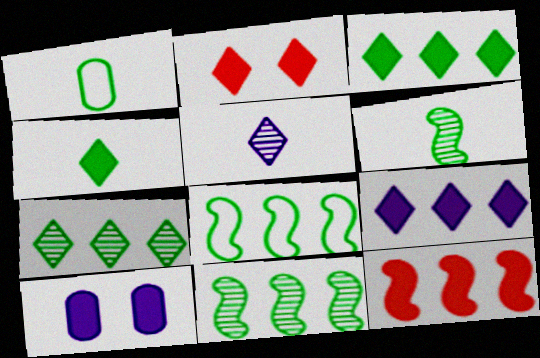[[1, 4, 6], 
[2, 4, 9], 
[4, 10, 12]]